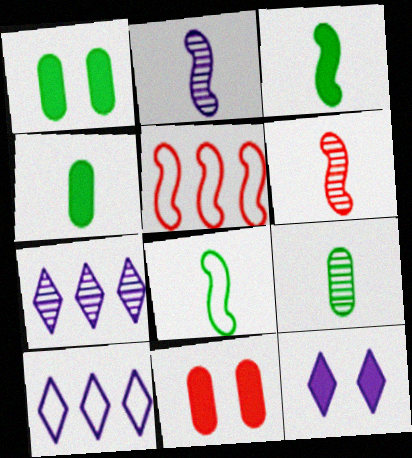[[1, 6, 10], 
[5, 9, 12], 
[7, 8, 11]]